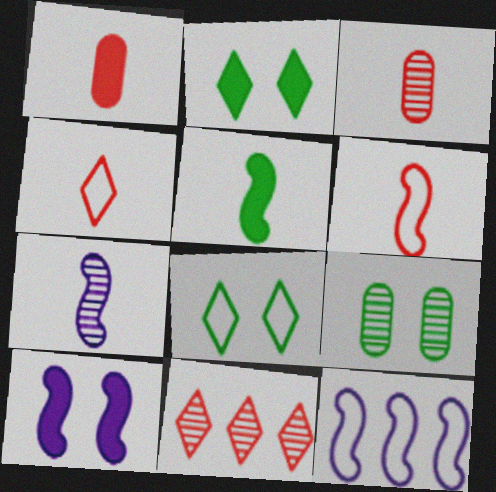[[2, 3, 12], 
[5, 6, 7], 
[7, 9, 11], 
[7, 10, 12]]